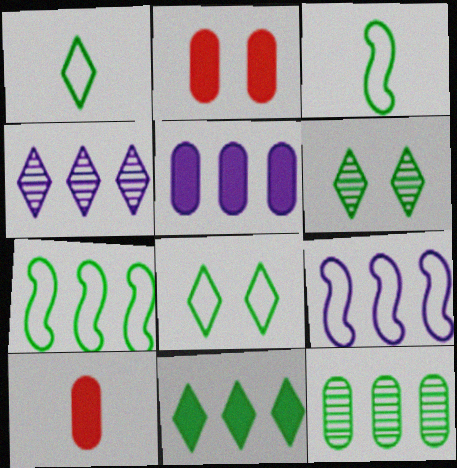[[1, 6, 11], 
[2, 3, 4], 
[4, 5, 9], 
[6, 9, 10], 
[7, 11, 12]]